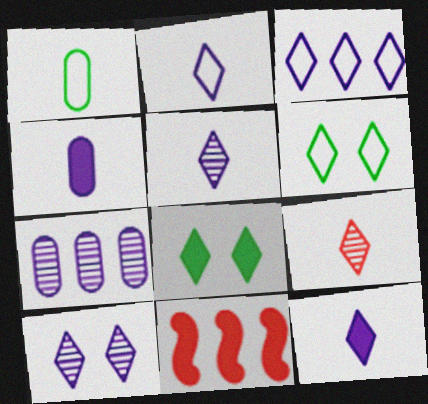[[1, 10, 11], 
[2, 5, 12], 
[3, 8, 9], 
[3, 10, 12], 
[4, 8, 11]]